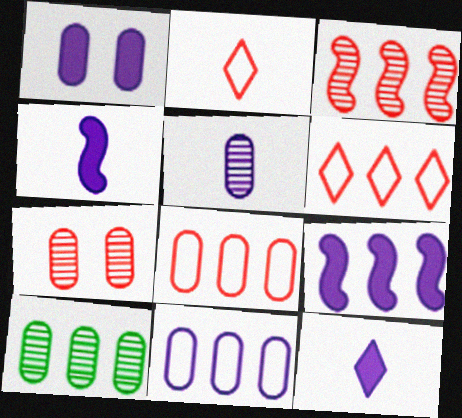[[1, 5, 11], 
[1, 9, 12], 
[5, 7, 10], 
[6, 9, 10]]